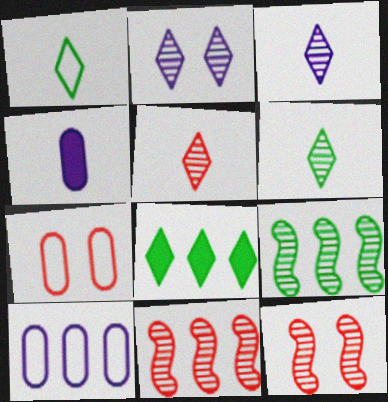[[3, 5, 6], 
[8, 10, 11]]